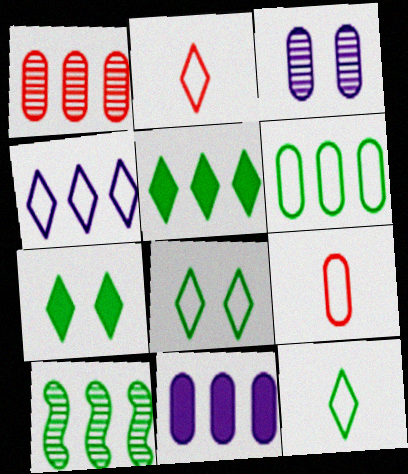[[1, 6, 11], 
[2, 4, 8], 
[5, 6, 10]]